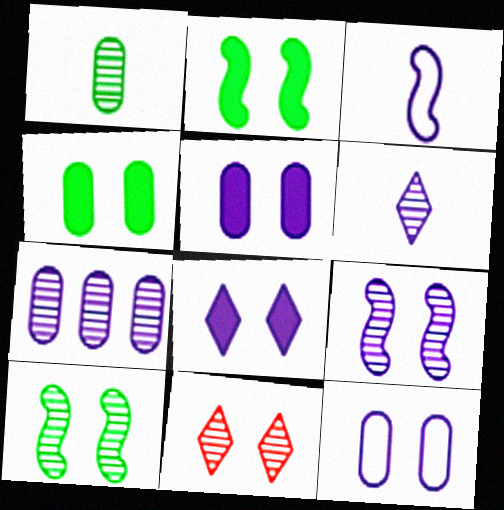[[2, 11, 12], 
[3, 7, 8], 
[6, 7, 9], 
[8, 9, 12]]